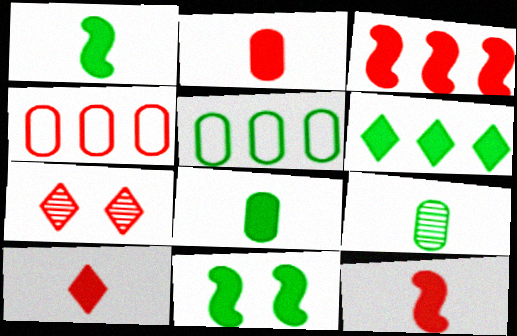[[2, 10, 12], 
[4, 7, 12], 
[6, 8, 11]]